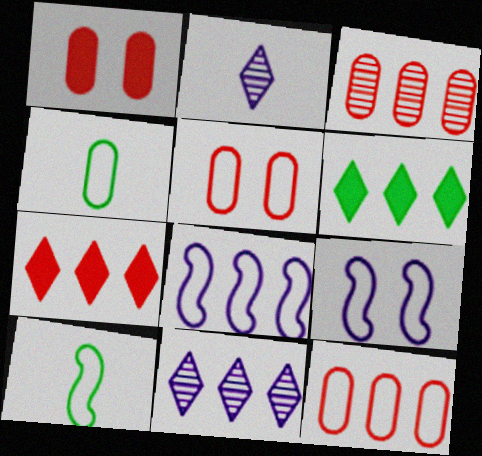[[1, 10, 11], 
[3, 6, 8]]